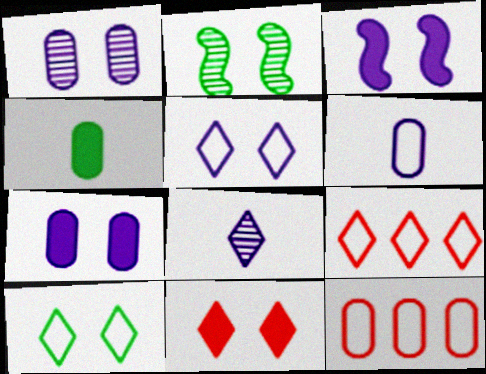[[1, 3, 5], 
[1, 4, 12]]